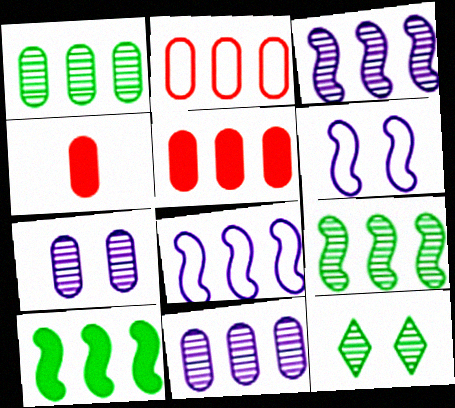[[4, 8, 12]]